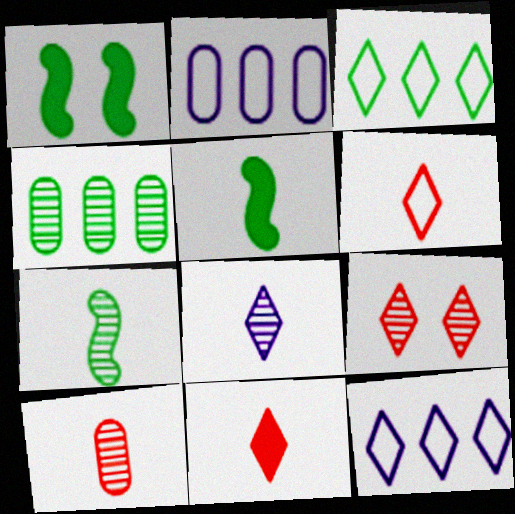[[1, 10, 12], 
[2, 5, 9], 
[7, 8, 10]]